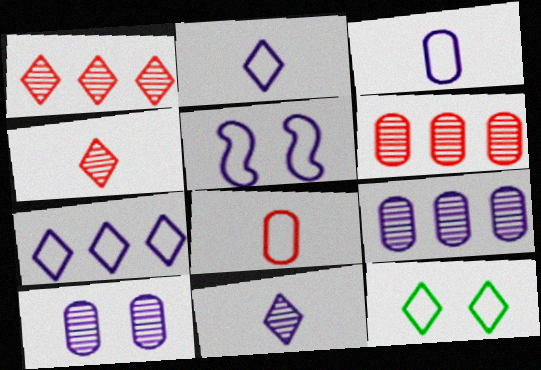[[3, 5, 7]]